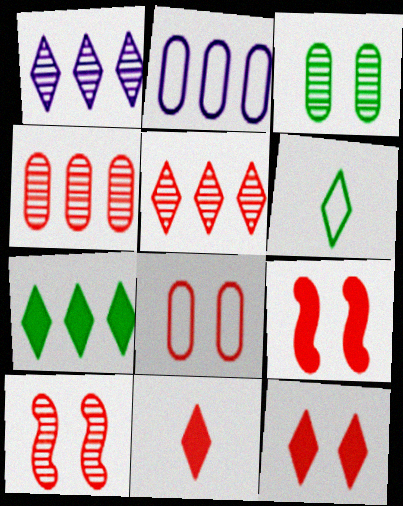[[1, 6, 12], 
[8, 10, 12]]